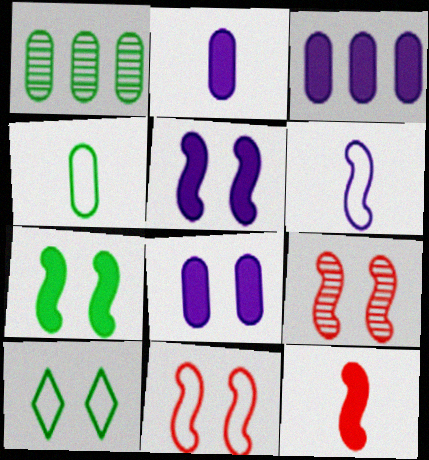[[2, 3, 8], 
[8, 9, 10]]